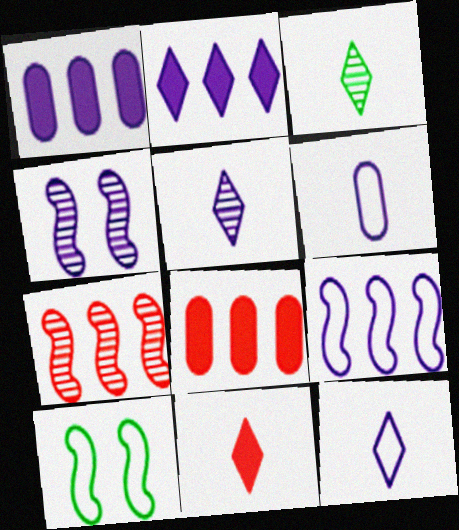[[1, 4, 12], 
[2, 4, 6], 
[3, 11, 12], 
[5, 8, 10]]